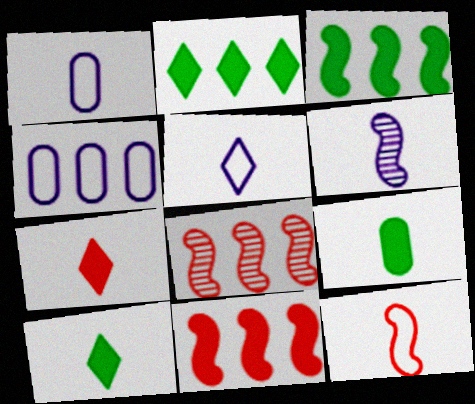[[2, 4, 8]]